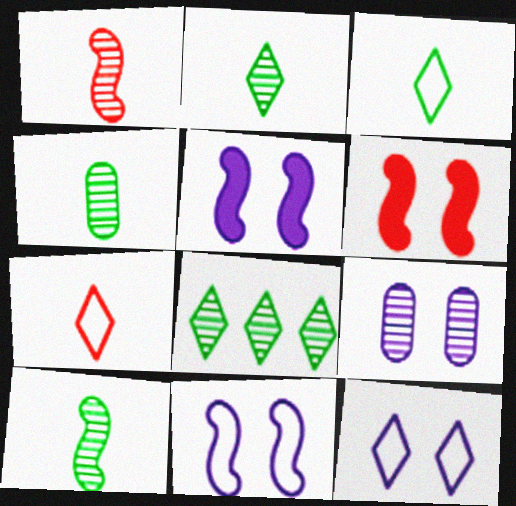[[1, 8, 9], 
[2, 4, 10], 
[5, 9, 12]]